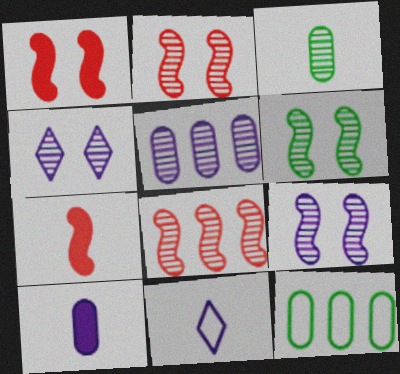[[2, 6, 9], 
[3, 4, 8], 
[3, 7, 11], 
[4, 7, 12]]